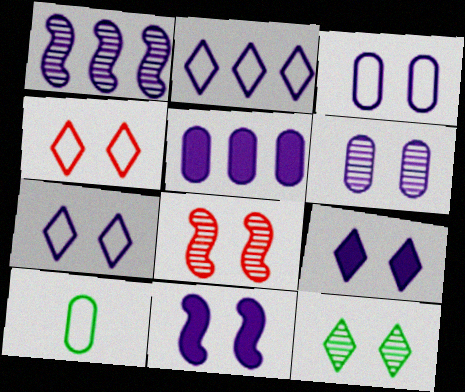[[1, 2, 5], 
[4, 9, 12], 
[6, 7, 11], 
[6, 8, 12]]